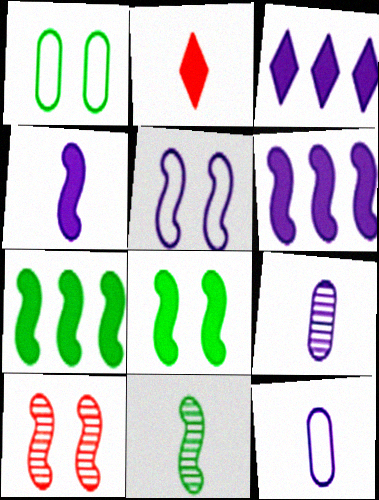[[2, 11, 12], 
[3, 5, 9], 
[5, 8, 10]]